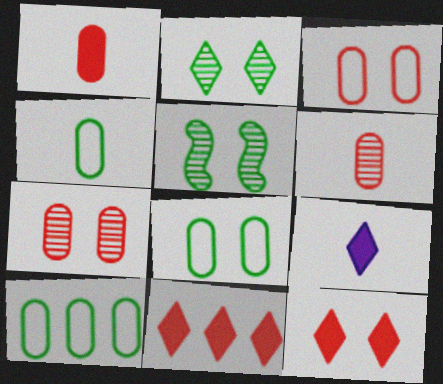[[4, 8, 10]]